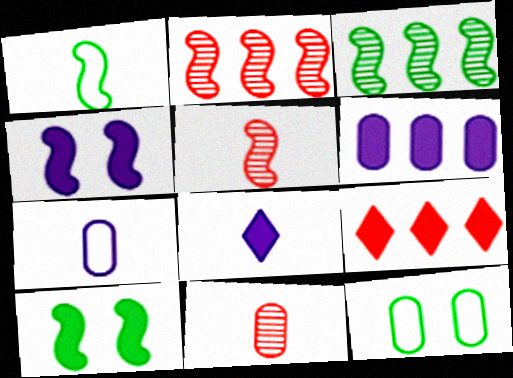[[1, 2, 4], 
[1, 3, 10], 
[1, 8, 11], 
[2, 8, 12], 
[4, 6, 8], 
[6, 11, 12]]